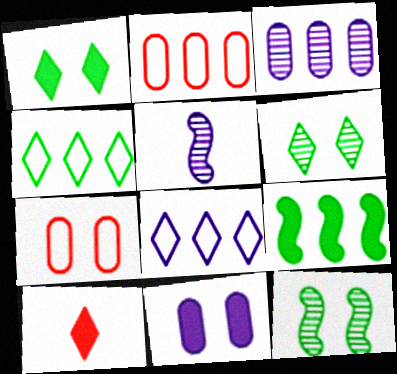[[1, 2, 5], 
[5, 8, 11], 
[6, 8, 10], 
[9, 10, 11]]